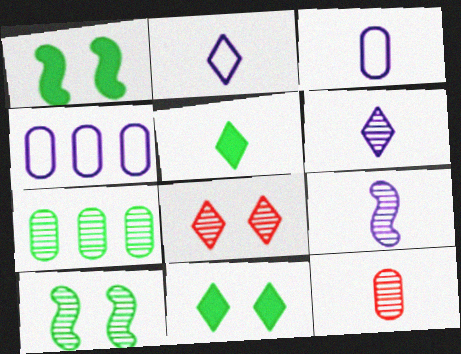[[7, 8, 9]]